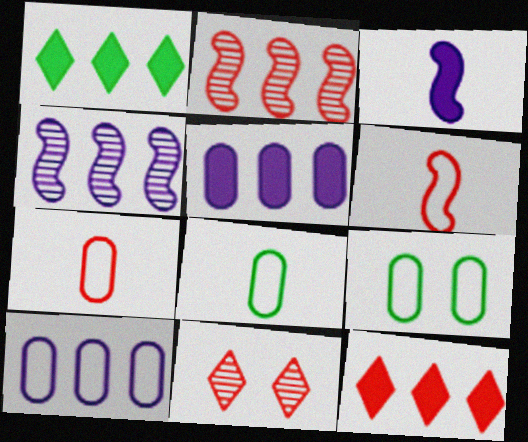[[1, 2, 10], 
[7, 9, 10]]